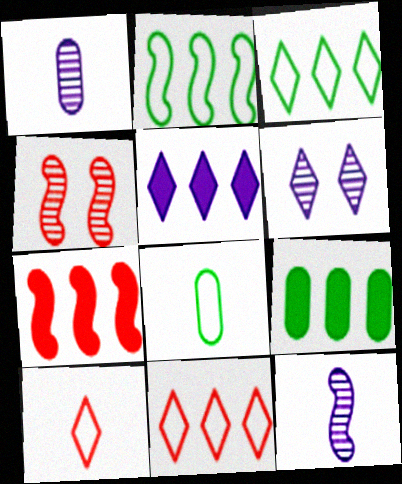[[4, 5, 8], 
[5, 7, 9], 
[6, 7, 8]]